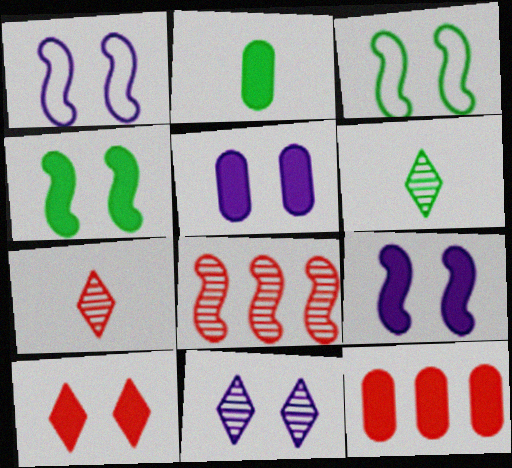[[1, 5, 11], 
[1, 6, 12], 
[2, 5, 12], 
[4, 5, 10]]